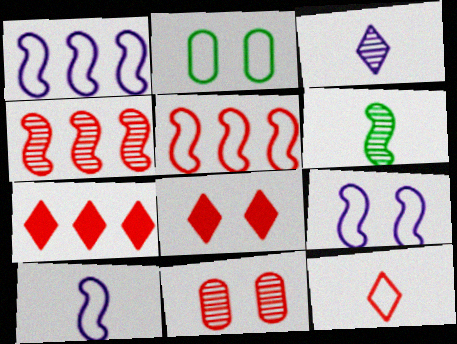[[1, 2, 12], 
[1, 9, 10]]